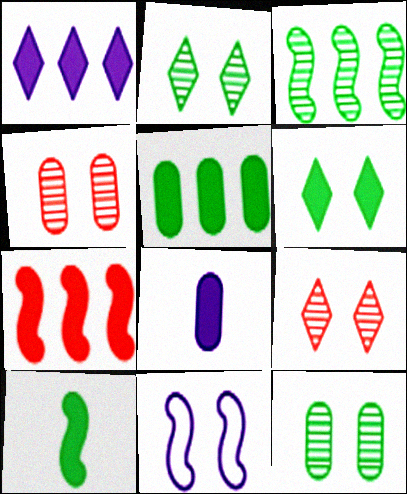[[1, 5, 7], 
[4, 6, 11], 
[5, 6, 10], 
[6, 7, 8]]